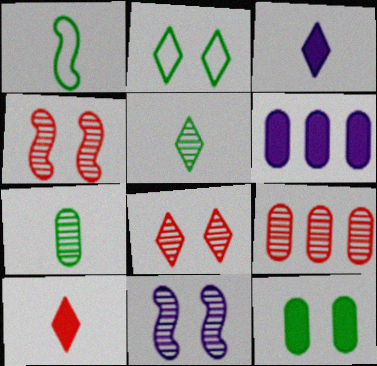[[1, 6, 8], 
[5, 9, 11]]